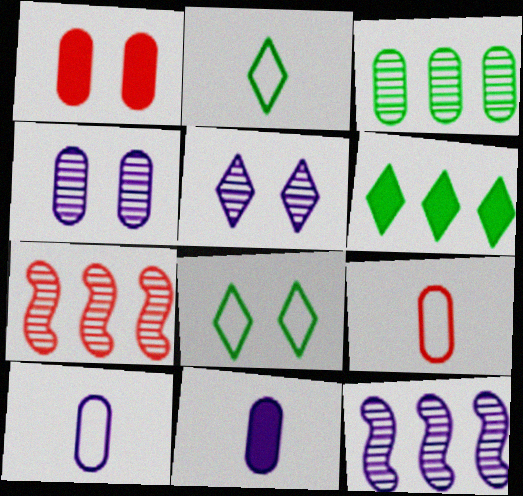[[1, 2, 12], 
[1, 3, 10], 
[7, 8, 11]]